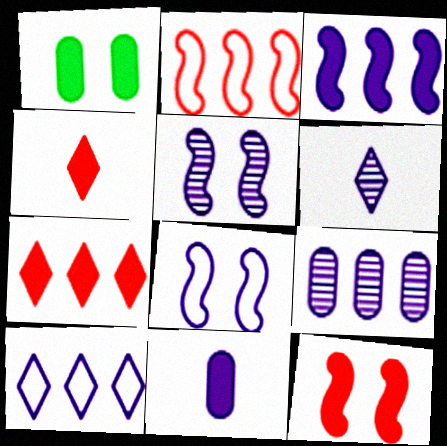[[1, 2, 6], 
[1, 3, 4], 
[3, 9, 10], 
[5, 6, 9], 
[5, 10, 11]]